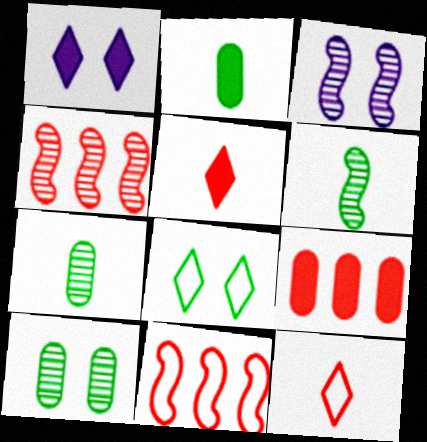[[1, 7, 11], 
[3, 4, 6]]